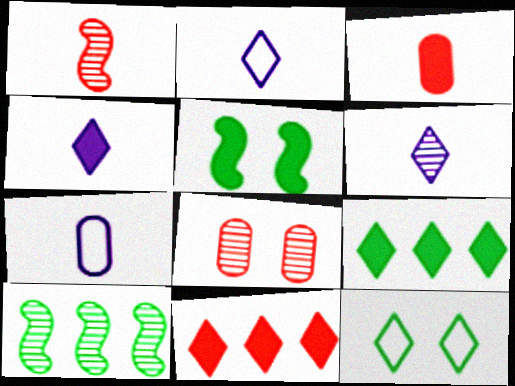[[2, 4, 6], 
[6, 8, 10], 
[6, 11, 12]]